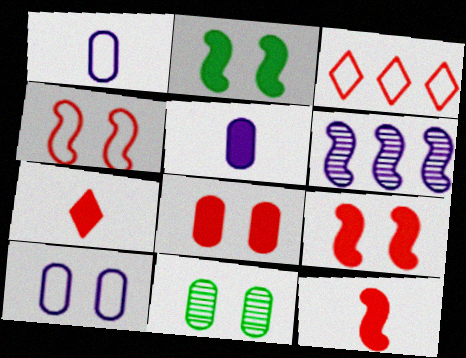[[8, 10, 11]]